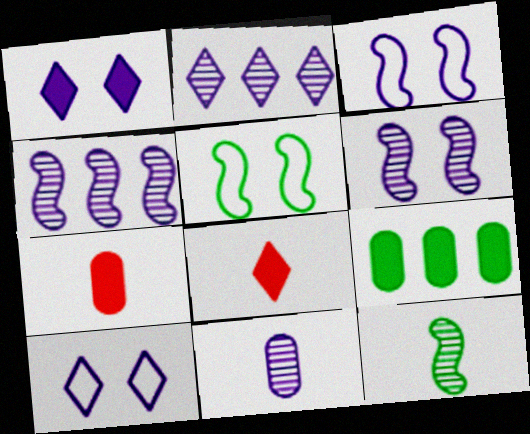[[2, 5, 7], 
[2, 6, 11]]